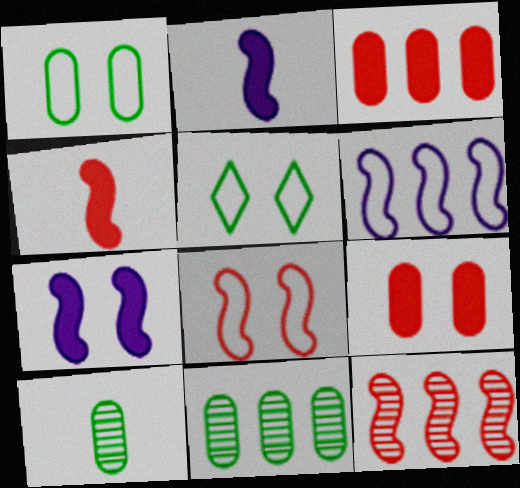[[4, 8, 12]]